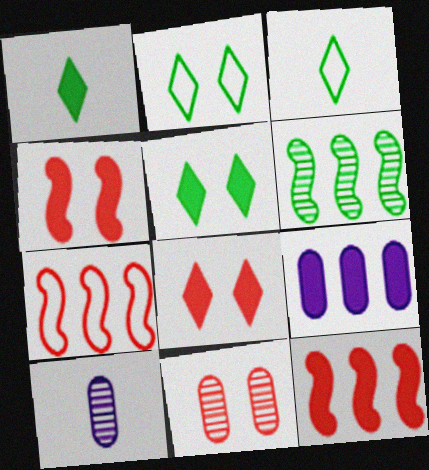[[1, 4, 9], 
[2, 10, 12], 
[5, 7, 10]]